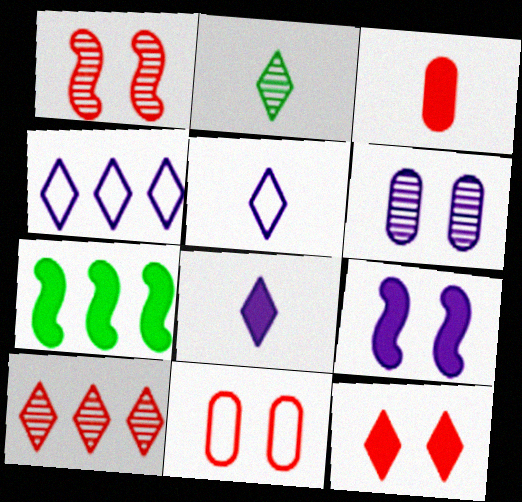[[1, 11, 12], 
[2, 4, 12]]